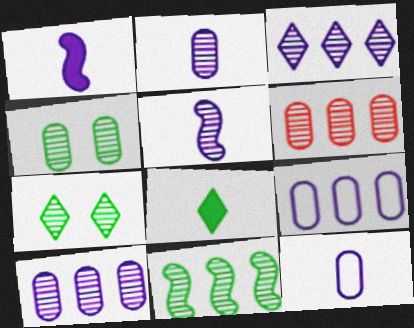[[2, 4, 6], 
[3, 6, 11], 
[5, 6, 7]]